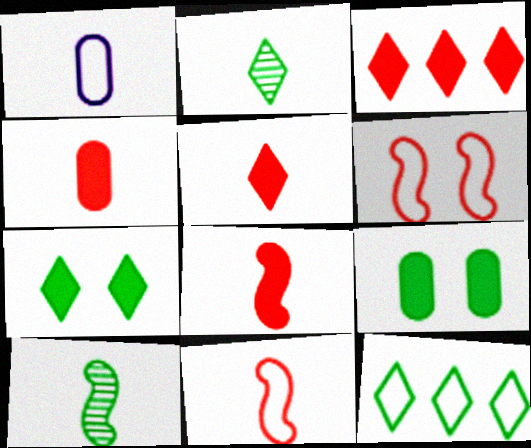[[1, 2, 8], 
[1, 5, 10], 
[1, 6, 12], 
[2, 7, 12], 
[4, 5, 8], 
[9, 10, 12]]